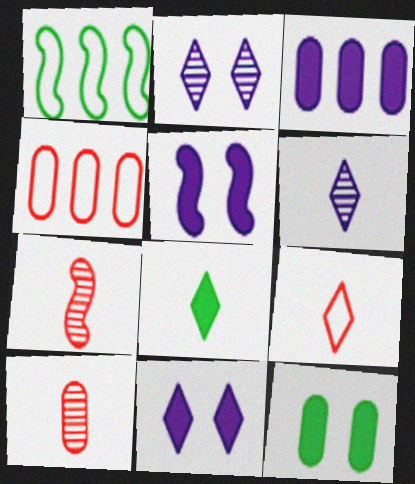[[1, 5, 7], 
[1, 10, 11], 
[6, 8, 9]]